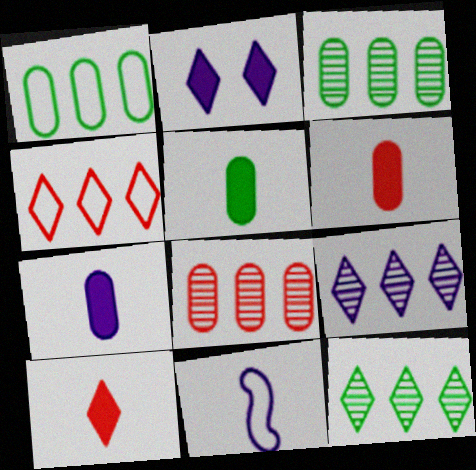[[5, 6, 7]]